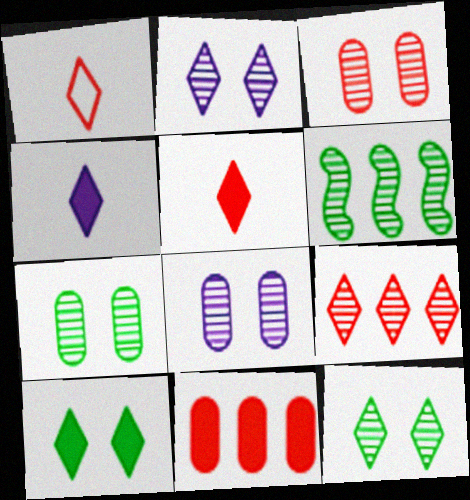[[3, 7, 8]]